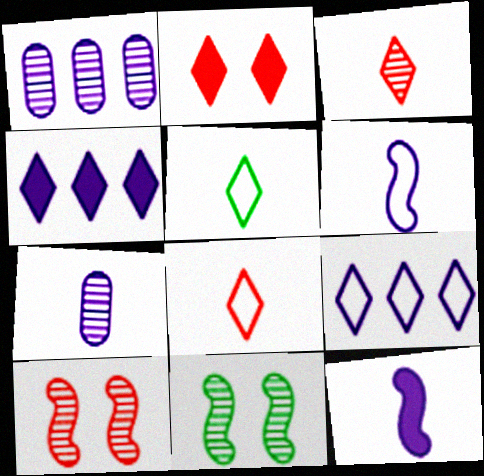[[1, 3, 11]]